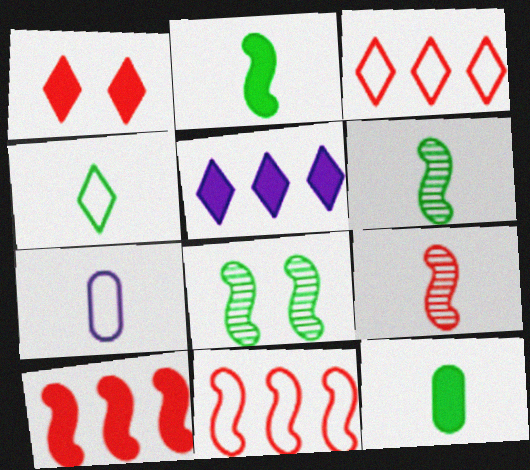[[4, 6, 12]]